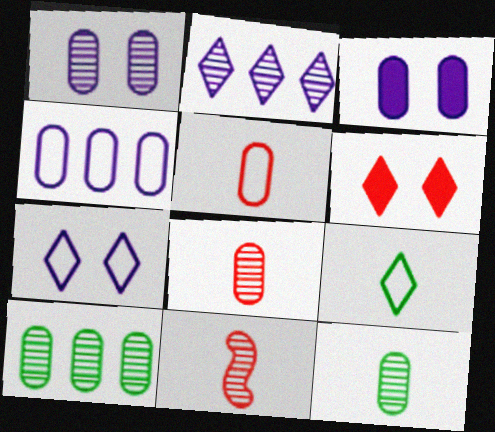[[1, 8, 10], 
[2, 6, 9], 
[3, 5, 10]]